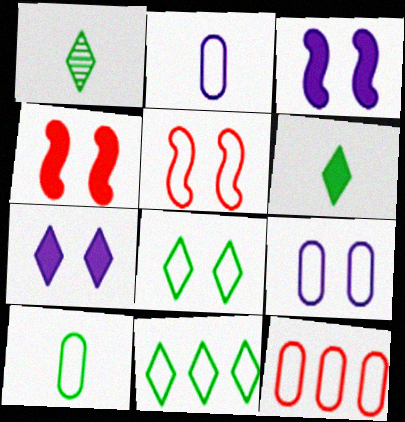[[1, 3, 12], 
[2, 5, 11], 
[5, 8, 9], 
[9, 10, 12]]